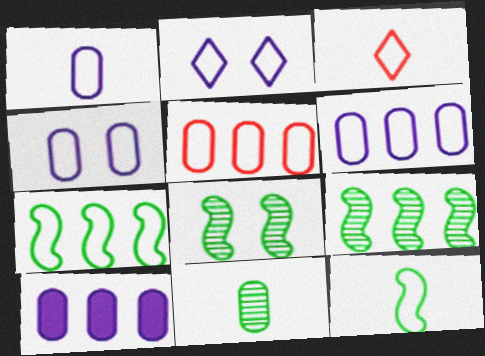[[1, 3, 12], 
[1, 4, 6], 
[2, 5, 12], 
[3, 4, 7], 
[3, 8, 10]]